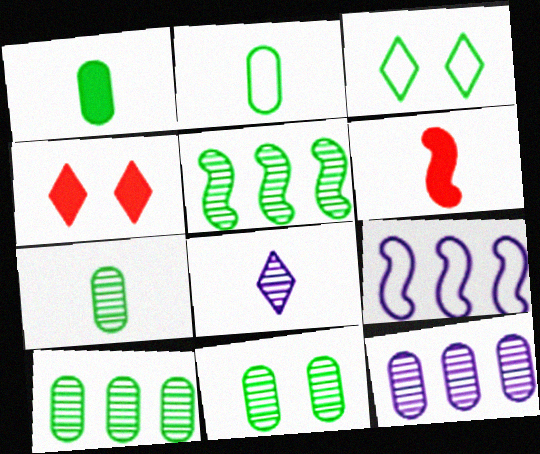[[1, 2, 7], 
[1, 3, 5], 
[2, 6, 8], 
[3, 6, 12], 
[4, 7, 9], 
[7, 10, 11]]